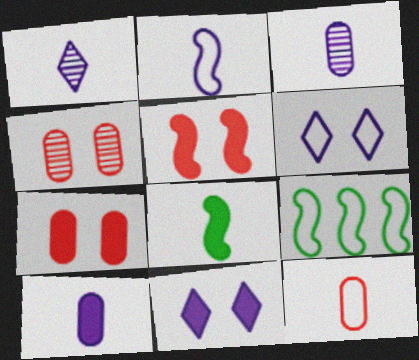[[1, 2, 10], 
[1, 7, 9], 
[1, 8, 12], 
[6, 9, 12]]